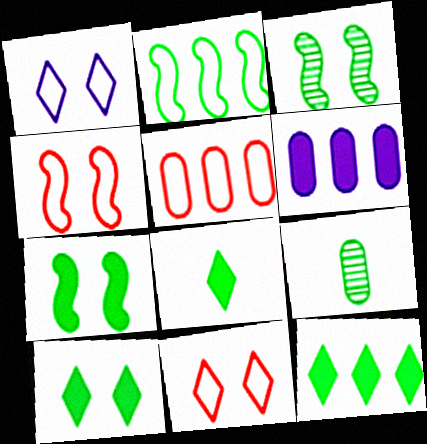[[2, 9, 10], 
[8, 10, 12]]